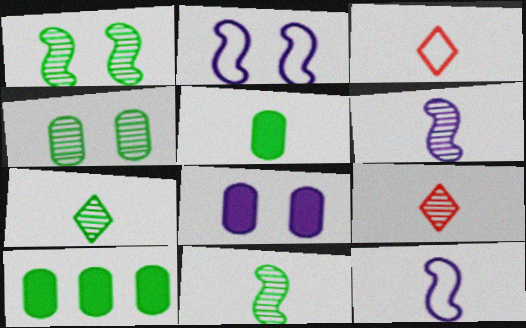[[2, 9, 10], 
[3, 5, 6], 
[5, 9, 12]]